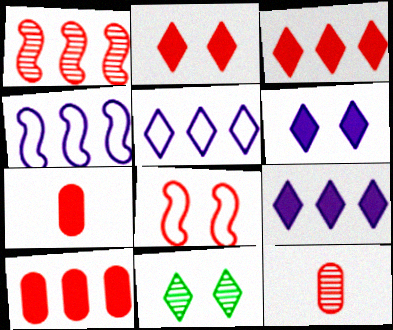[[3, 8, 12], 
[4, 7, 11]]